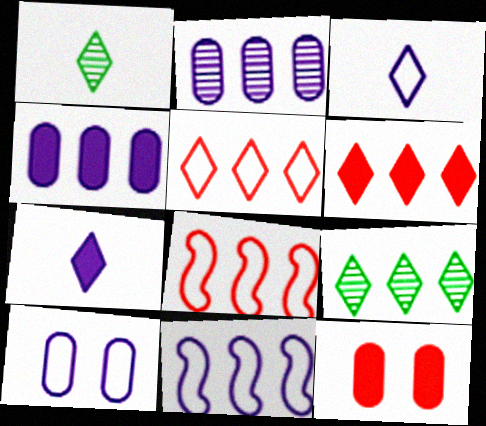[[1, 11, 12], 
[3, 10, 11], 
[4, 8, 9]]